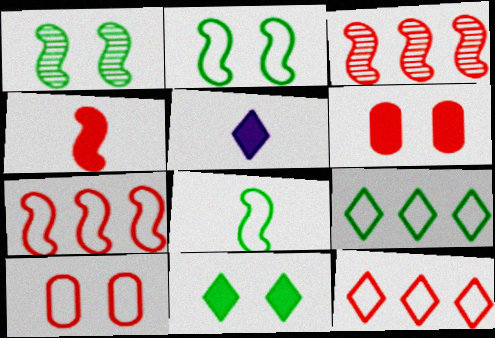[]